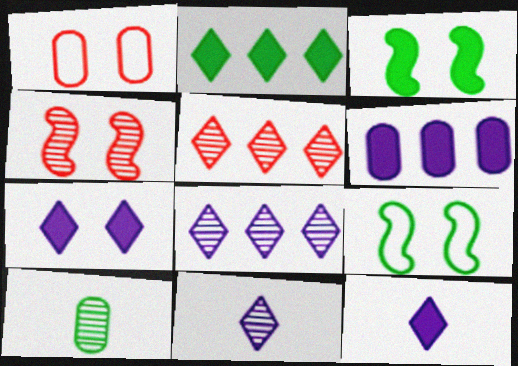[[1, 6, 10], 
[2, 9, 10], 
[4, 8, 10]]